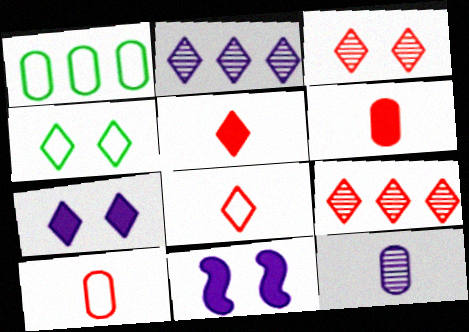[[2, 4, 5], 
[3, 4, 7]]